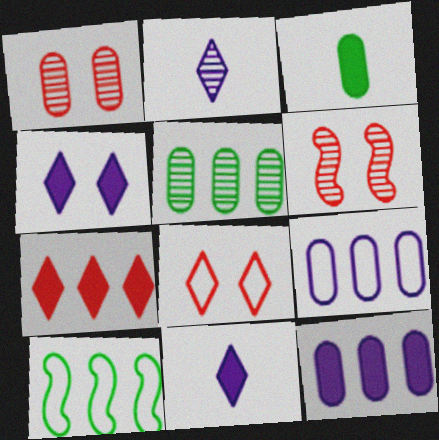[[1, 3, 9], 
[1, 10, 11], 
[2, 5, 6]]